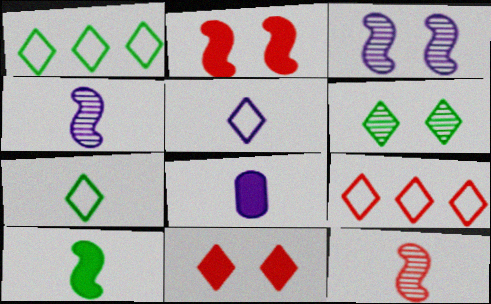[[4, 5, 8], 
[7, 8, 12]]